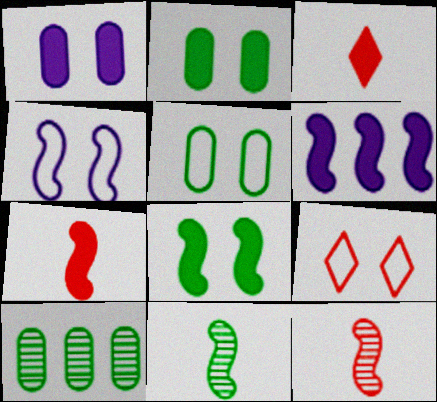[[2, 3, 6], 
[3, 4, 10], 
[4, 5, 9], 
[6, 7, 8]]